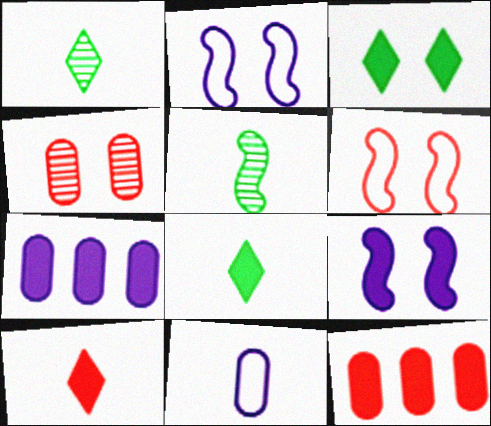[[1, 2, 12], 
[1, 6, 7], 
[2, 3, 4], 
[5, 10, 11], 
[8, 9, 12]]